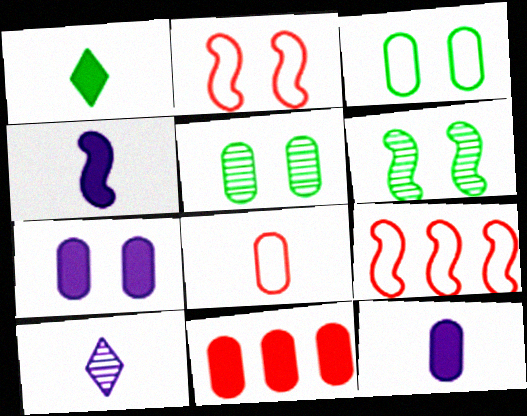[[4, 6, 9]]